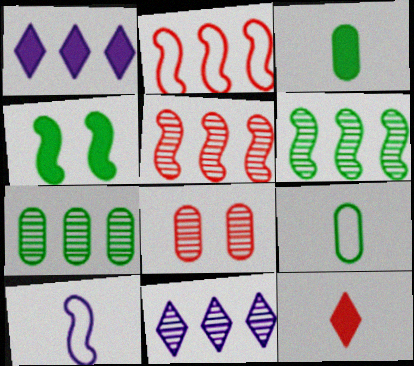[[1, 2, 7], 
[2, 8, 12], 
[4, 5, 10], 
[5, 7, 11]]